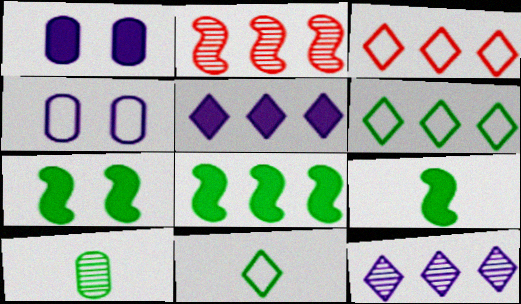[[1, 2, 11], 
[6, 7, 10], 
[7, 8, 9], 
[9, 10, 11]]